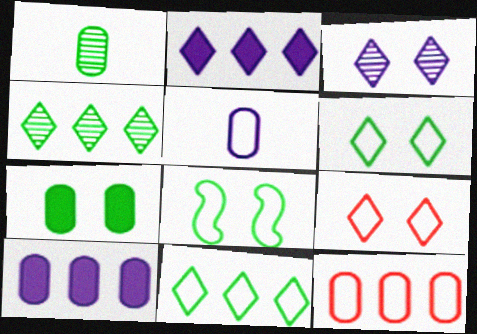[]